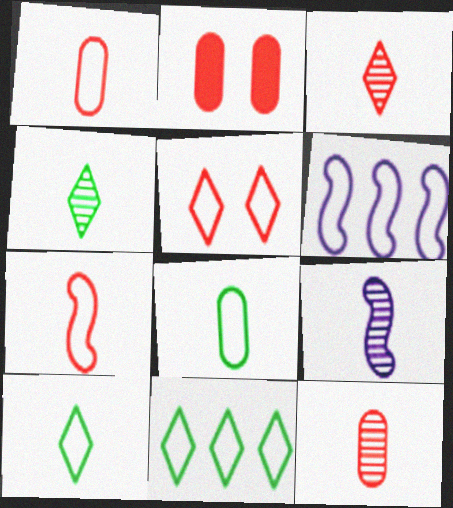[[2, 4, 6], 
[2, 9, 11], 
[4, 9, 12], 
[5, 6, 8]]